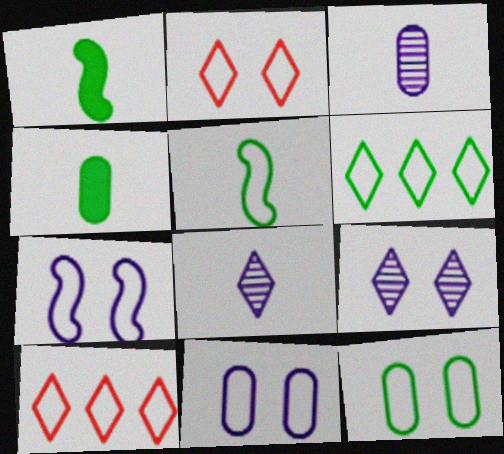[[2, 7, 12], 
[5, 6, 12], 
[5, 10, 11]]